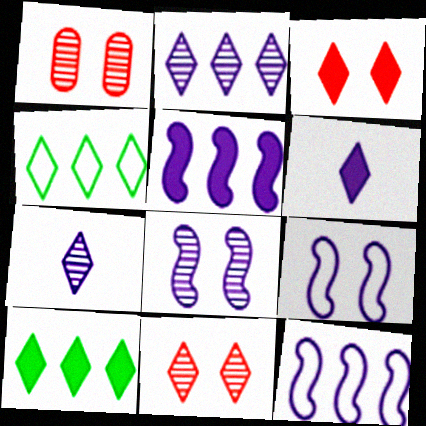[[3, 4, 7], 
[3, 6, 10], 
[4, 6, 11]]